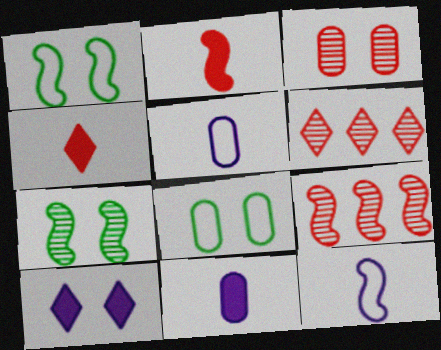[[1, 3, 10], 
[1, 6, 11]]